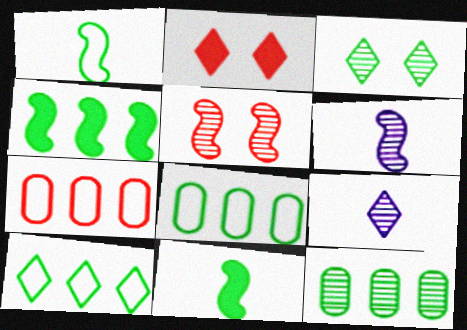[[2, 6, 8], 
[2, 9, 10], 
[3, 8, 11], 
[4, 10, 12], 
[5, 9, 12]]